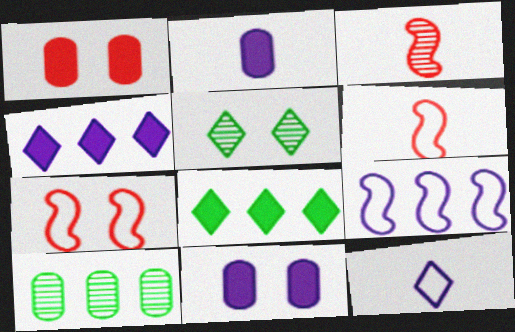[[5, 7, 11]]